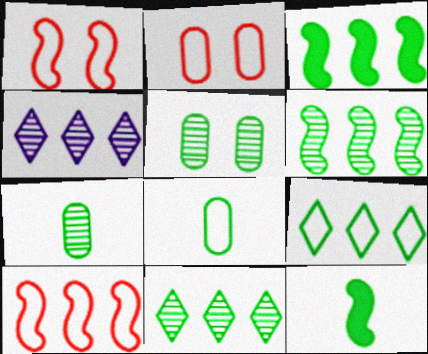[[2, 4, 12], 
[5, 9, 12]]